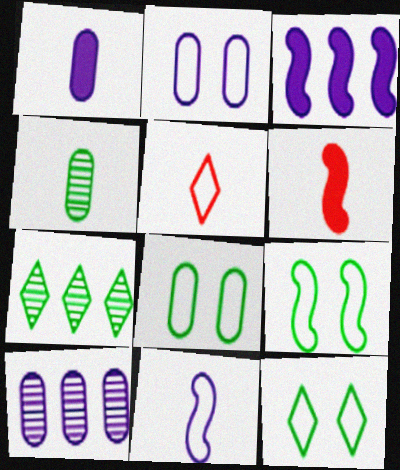[[1, 2, 10], 
[2, 6, 7], 
[6, 10, 12], 
[8, 9, 12]]